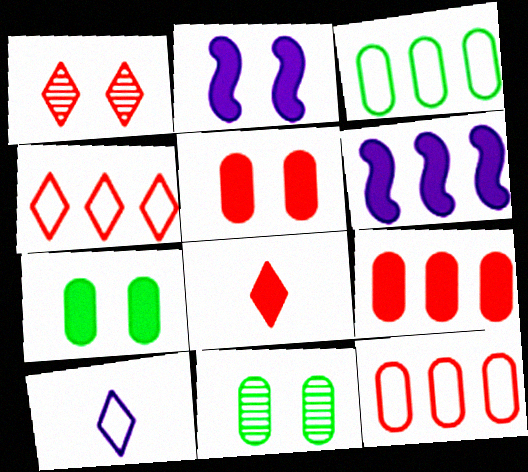[[1, 4, 8], 
[6, 7, 8]]